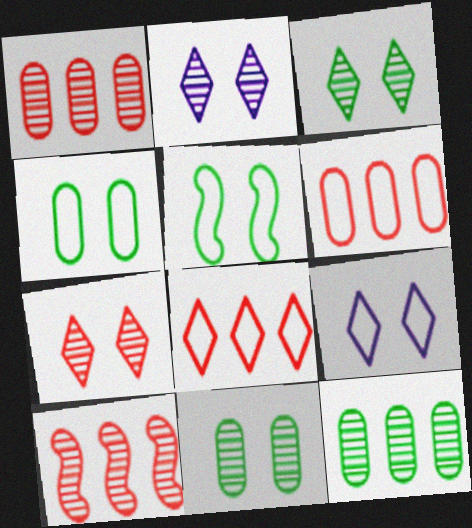[[2, 3, 7]]